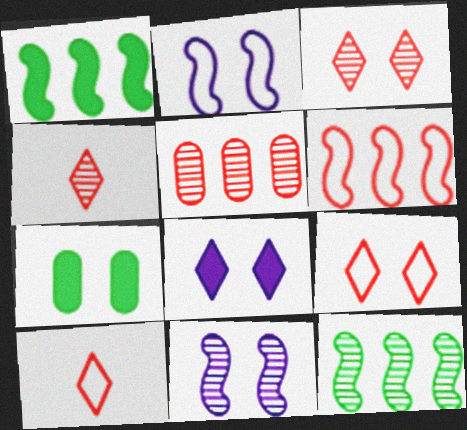[[2, 3, 7], 
[7, 9, 11]]